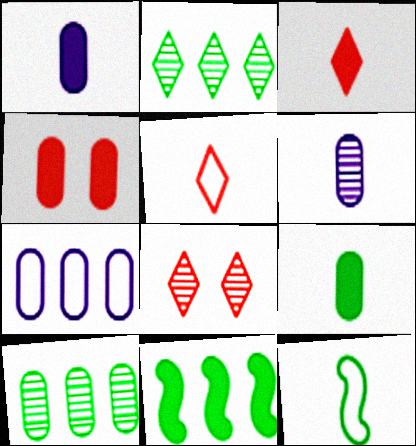[[3, 6, 12]]